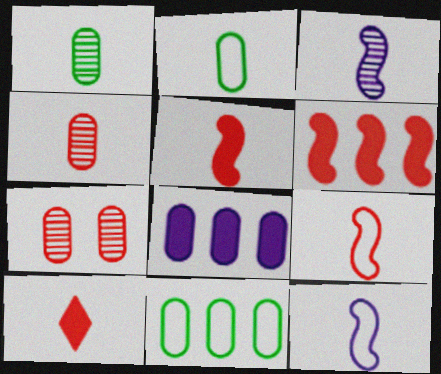[[1, 10, 12], 
[2, 3, 10], 
[2, 7, 8], 
[4, 9, 10]]